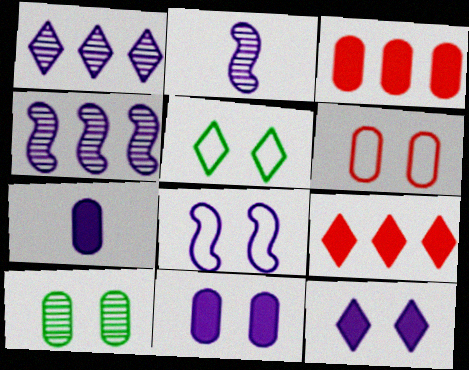[[1, 7, 8], 
[2, 3, 5], 
[5, 6, 8], 
[6, 10, 11]]